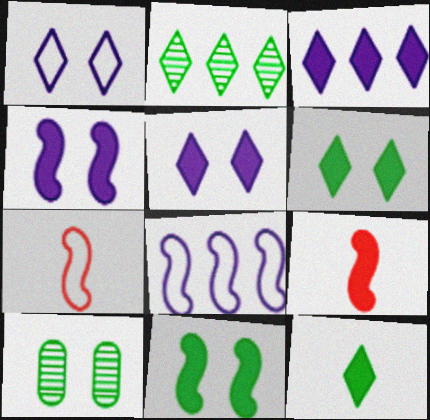[[3, 7, 10]]